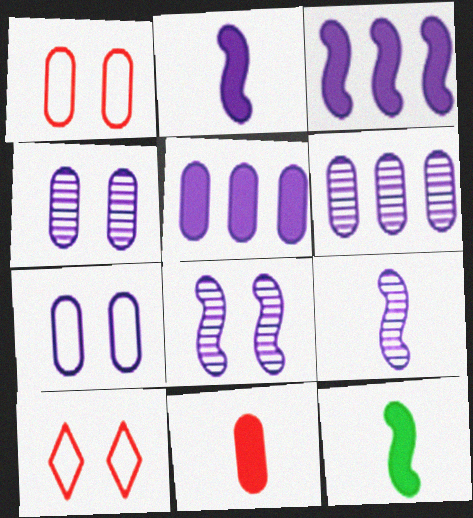[[6, 10, 12]]